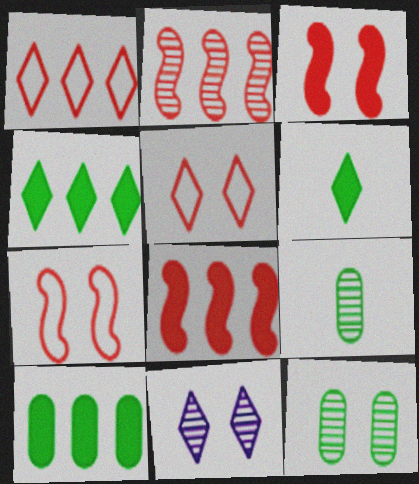[[1, 6, 11], 
[2, 9, 11]]